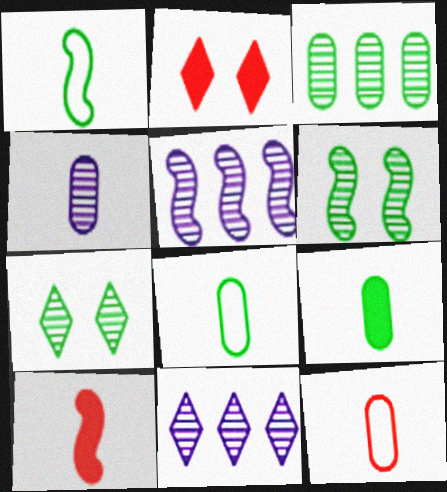[[2, 5, 8], 
[4, 9, 12]]